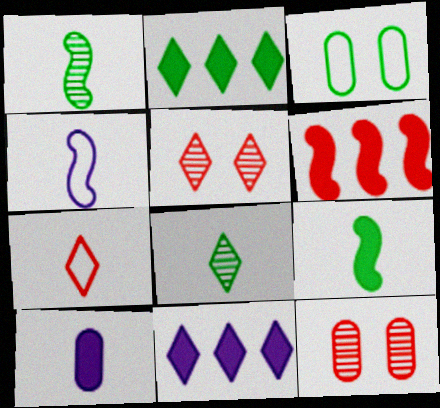[[1, 2, 3], 
[1, 7, 10], 
[2, 4, 12], 
[6, 7, 12]]